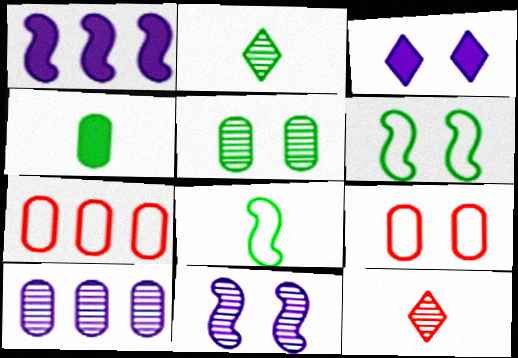[[1, 2, 9], 
[2, 4, 8], 
[4, 9, 10]]